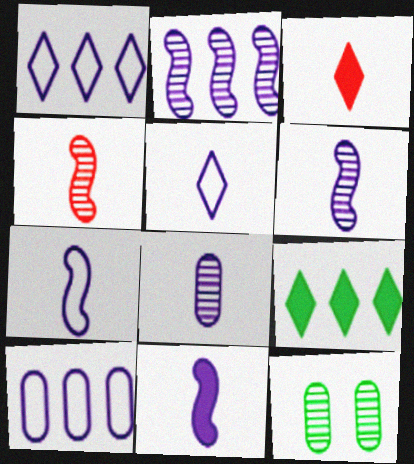[[5, 8, 11], 
[6, 7, 11]]